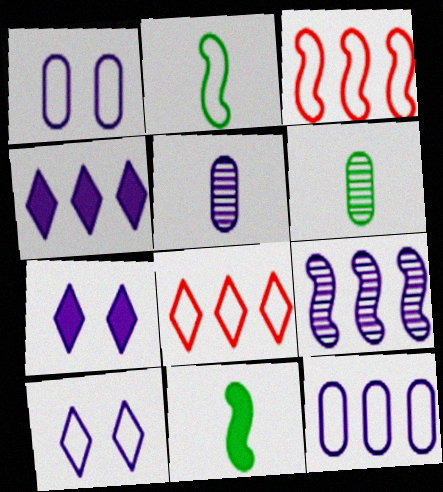[[1, 2, 8], 
[3, 6, 7], 
[4, 9, 12]]